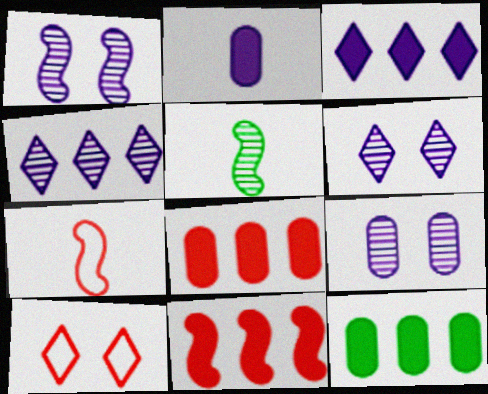[[1, 6, 9], 
[3, 11, 12], 
[6, 7, 12]]